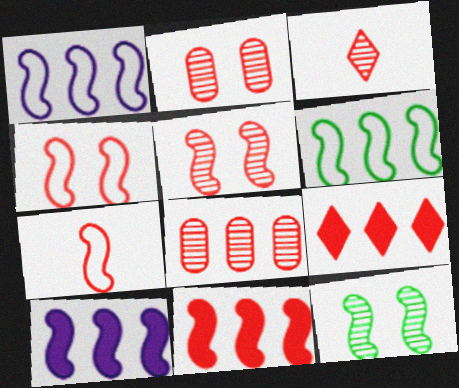[[2, 7, 9], 
[3, 5, 8], 
[5, 7, 11], 
[7, 10, 12]]